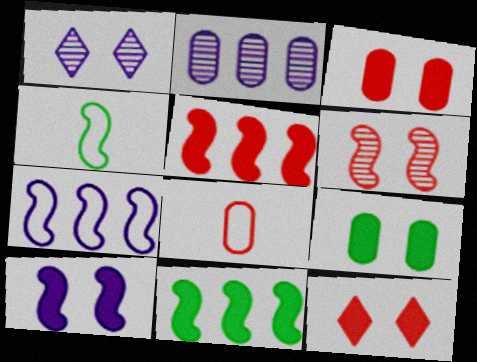[[1, 8, 11], 
[2, 4, 12], 
[2, 8, 9], 
[9, 10, 12]]